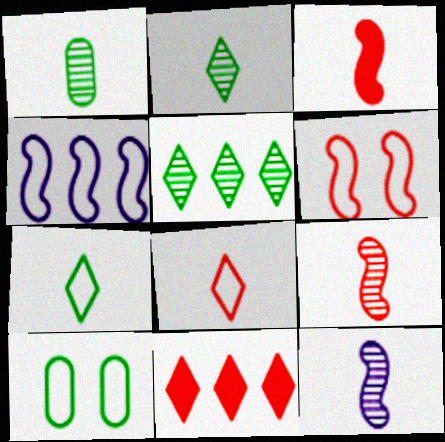[[4, 8, 10], 
[10, 11, 12]]